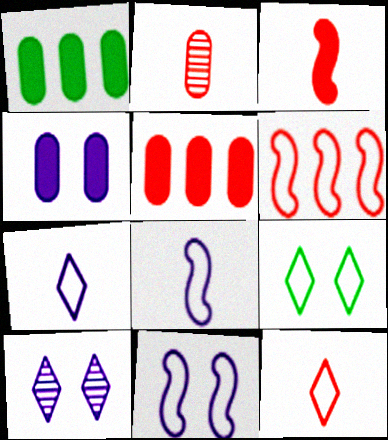[[2, 3, 12], 
[4, 10, 11]]